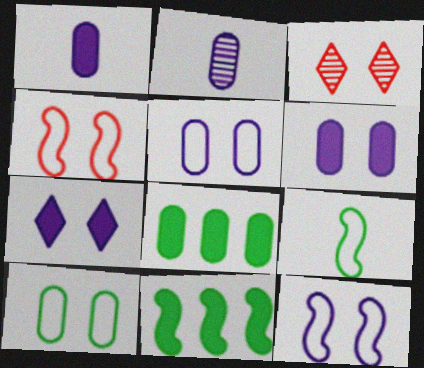[]